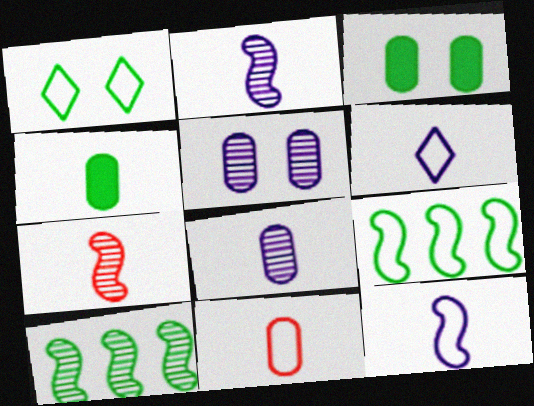[[1, 4, 10], 
[4, 6, 7], 
[4, 8, 11]]